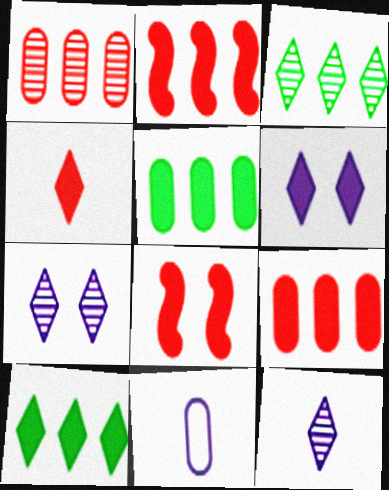[[3, 8, 11], 
[4, 6, 10], 
[4, 8, 9]]